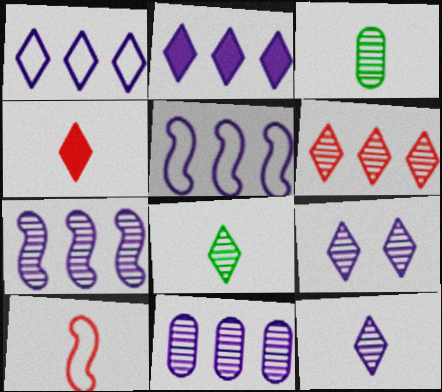[[2, 5, 11], 
[6, 8, 9]]